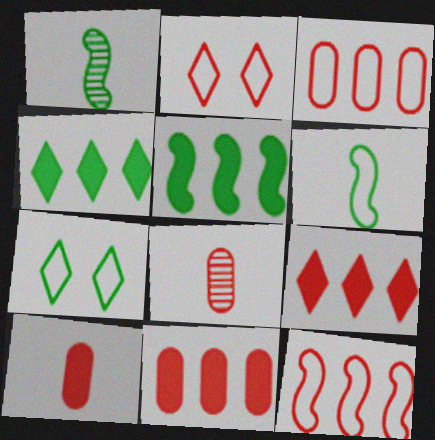[]